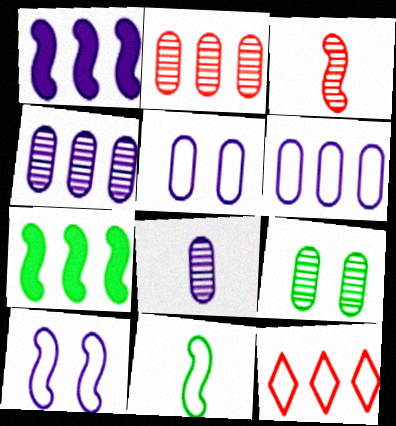[[2, 8, 9], 
[3, 7, 10], 
[4, 7, 12], 
[5, 11, 12]]